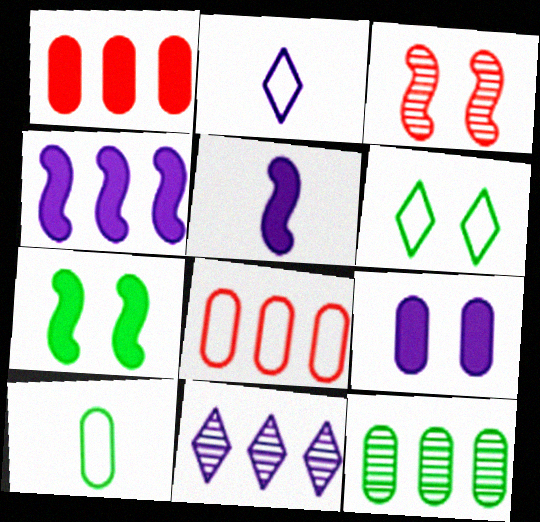[[3, 6, 9]]